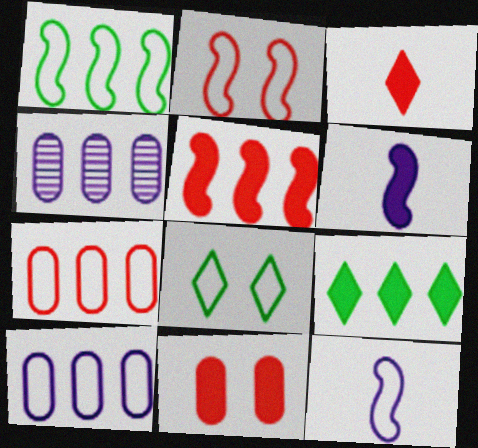[[1, 2, 12], 
[3, 5, 11], 
[6, 9, 11], 
[7, 8, 12]]